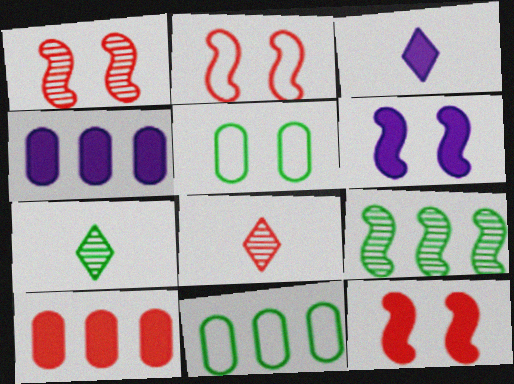[[1, 2, 12], 
[1, 3, 11], 
[2, 4, 7], 
[2, 8, 10], 
[3, 4, 6], 
[6, 8, 11]]